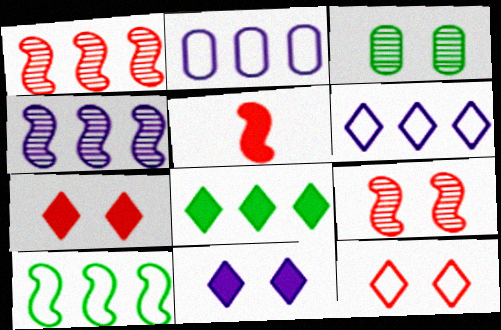[[1, 2, 8], 
[3, 5, 6]]